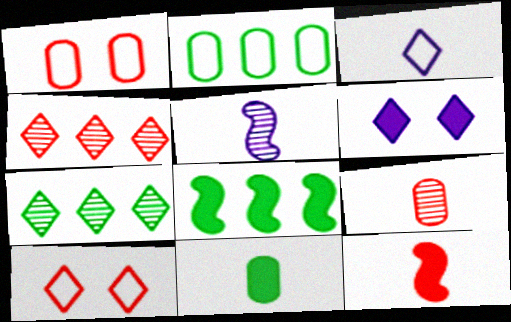[[1, 4, 12], 
[2, 7, 8]]